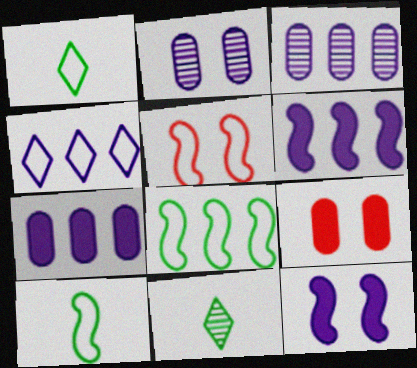[[3, 4, 6], 
[5, 7, 11]]